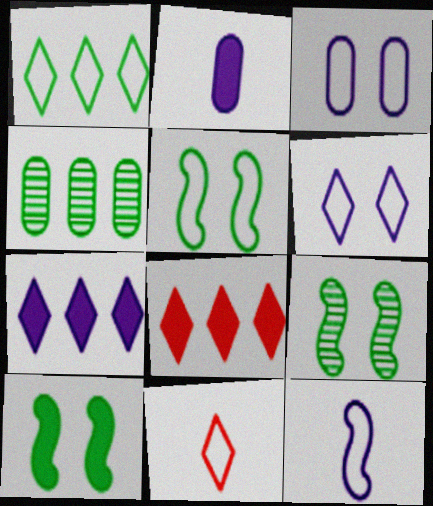[[1, 6, 11], 
[2, 8, 10], 
[5, 9, 10]]